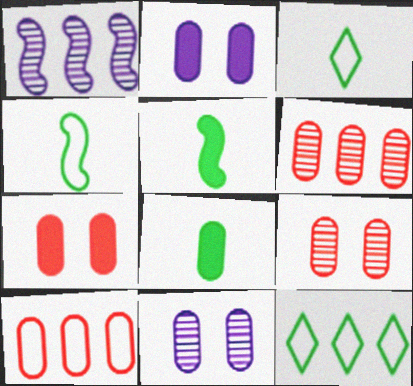[[1, 3, 7], 
[8, 10, 11]]